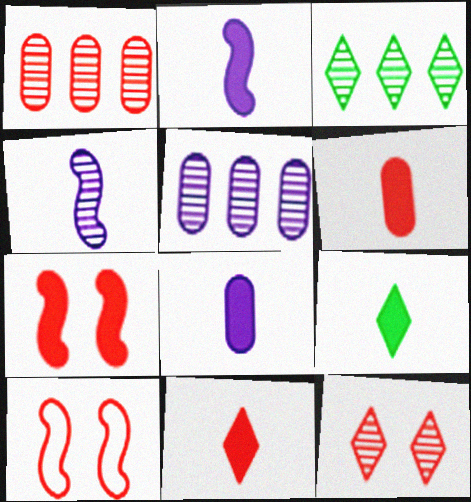[[1, 10, 11], 
[2, 6, 9], 
[3, 8, 10], 
[5, 9, 10]]